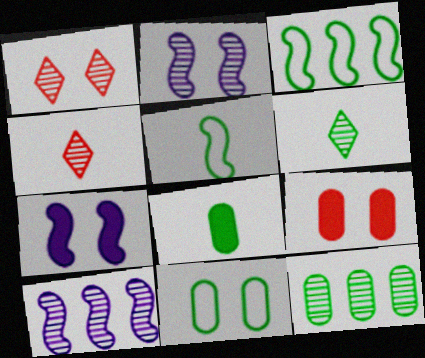[[1, 7, 11], 
[2, 4, 12], 
[5, 6, 8], 
[8, 11, 12]]